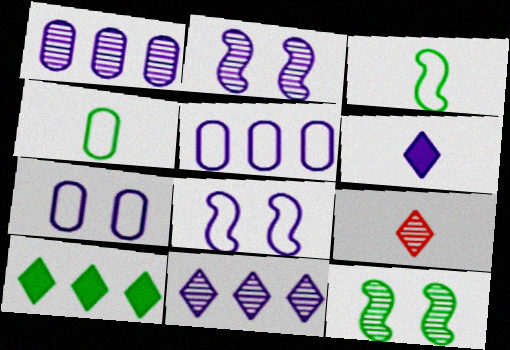[[1, 6, 8], 
[1, 9, 12], 
[2, 5, 6], 
[4, 10, 12]]